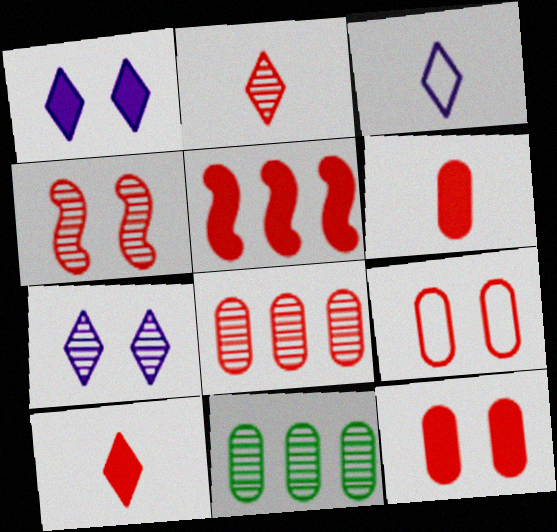[[2, 4, 8], 
[2, 5, 9], 
[5, 10, 12], 
[6, 8, 9]]